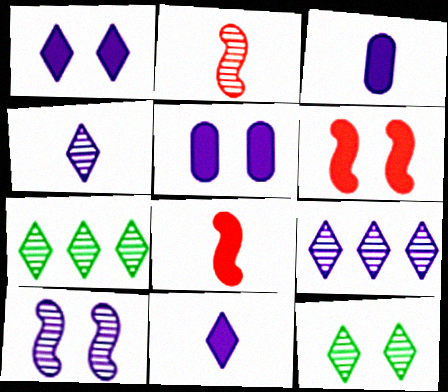[]